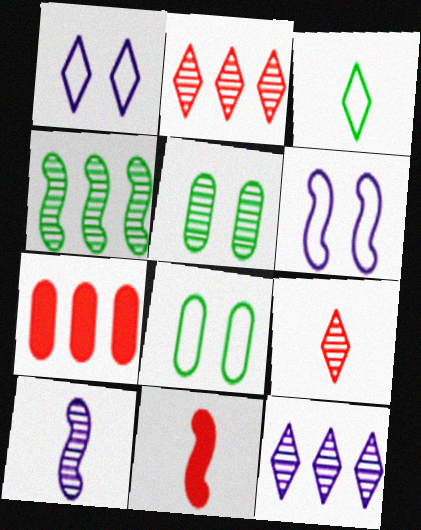[[2, 5, 10], 
[4, 6, 11], 
[8, 11, 12]]